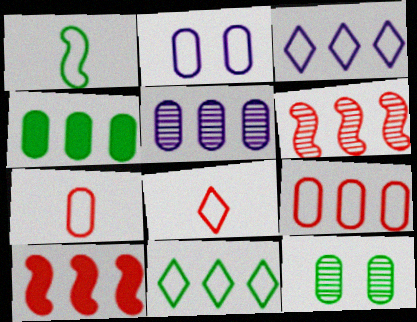[[3, 4, 6], 
[4, 5, 9], 
[5, 10, 11]]